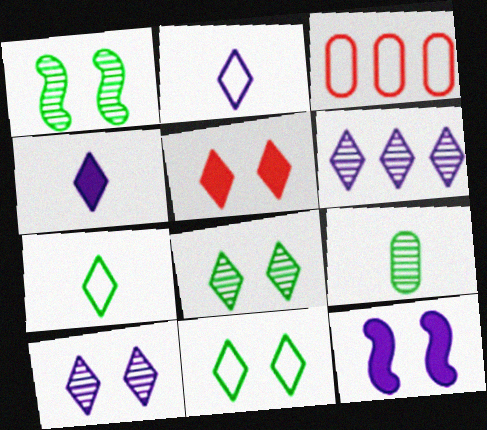[[1, 3, 4], 
[5, 6, 7], 
[5, 10, 11]]